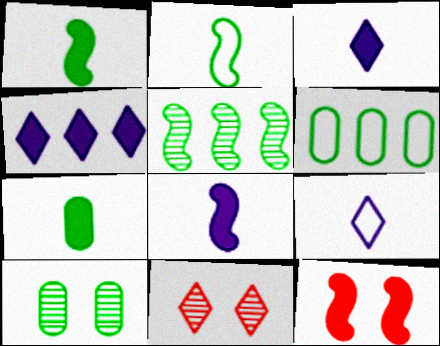[[4, 7, 12], 
[6, 7, 10], 
[6, 8, 11]]